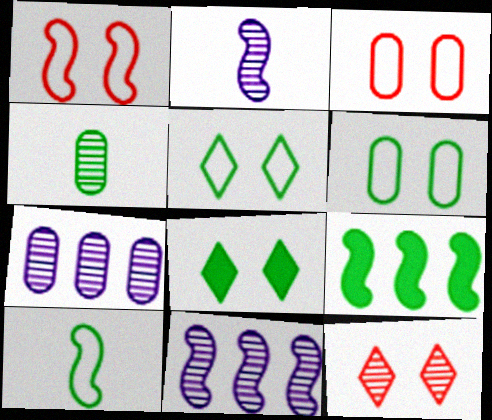[[1, 2, 9], 
[4, 5, 9], 
[4, 11, 12]]